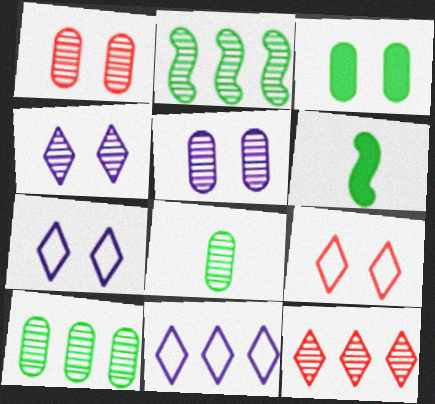[[1, 6, 11]]